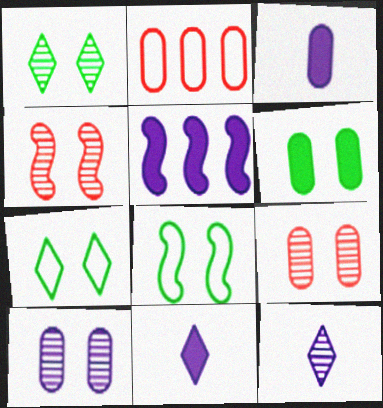[[1, 4, 10], 
[1, 6, 8]]